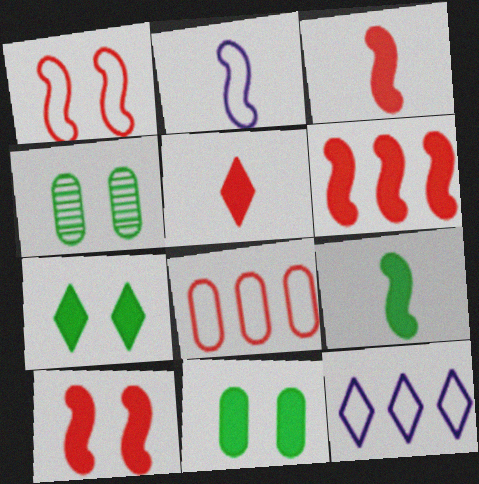[[3, 4, 12], 
[3, 6, 10]]